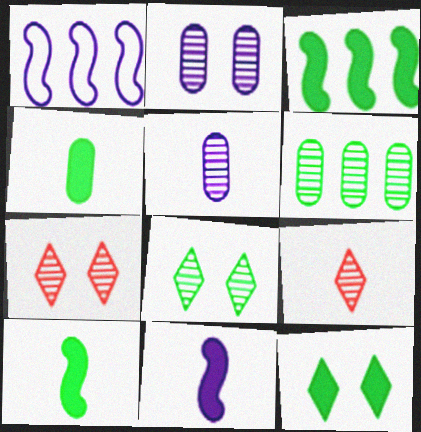[[1, 4, 7], 
[3, 4, 12]]